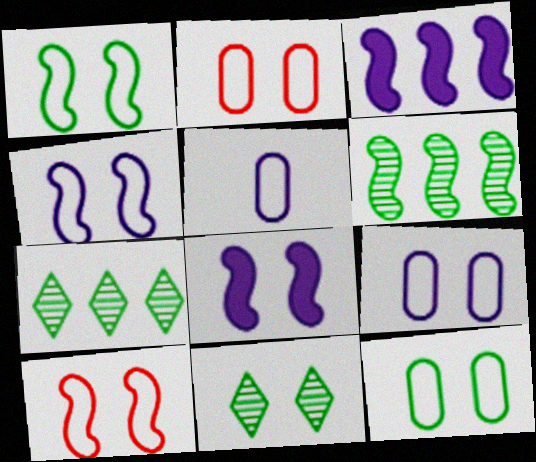[[1, 4, 10], 
[2, 8, 11], 
[2, 9, 12]]